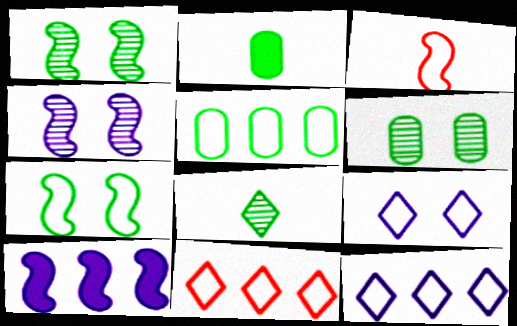[[1, 3, 10], 
[2, 4, 11], 
[2, 5, 6], 
[3, 5, 9]]